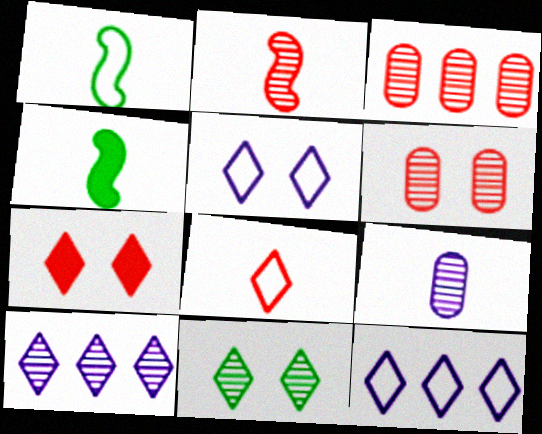[[3, 4, 5], 
[4, 6, 12], 
[4, 8, 9], 
[5, 7, 11]]